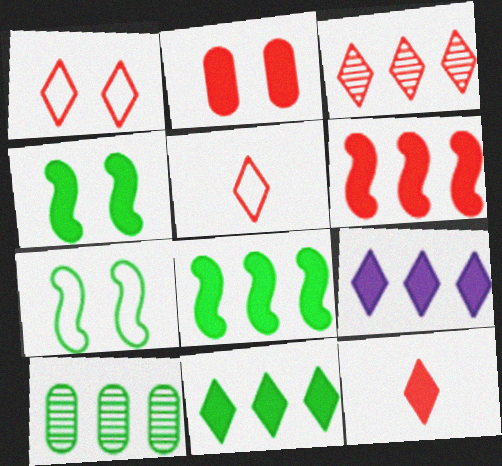[[1, 3, 12], 
[2, 6, 12]]